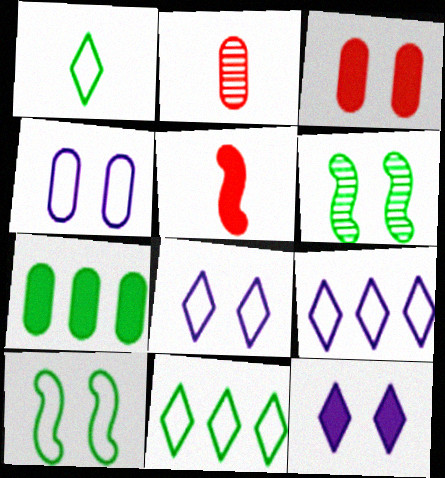[[1, 6, 7], 
[2, 4, 7], 
[3, 6, 8], 
[5, 7, 12]]